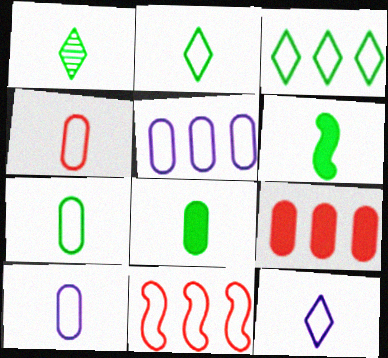[[1, 6, 7], 
[3, 5, 11], 
[4, 7, 10]]